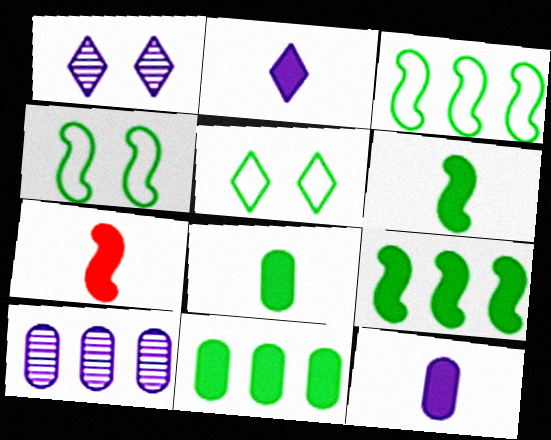[[2, 7, 8], 
[5, 7, 10]]